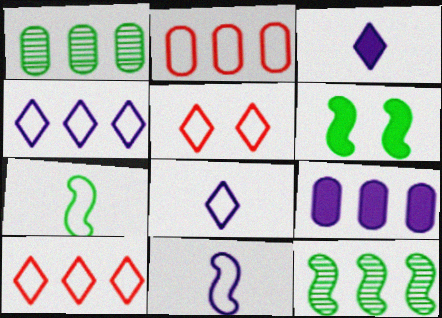[[1, 2, 9], 
[6, 7, 12], 
[9, 10, 12]]